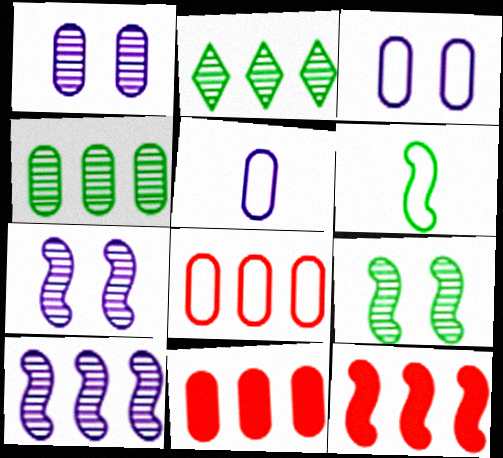[[6, 7, 12]]